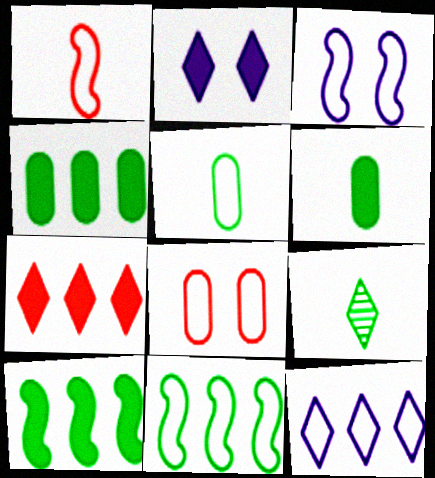[[1, 3, 11]]